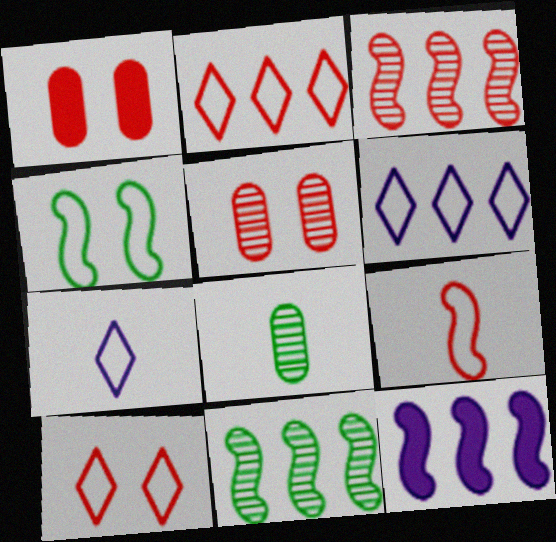[[1, 7, 11], 
[8, 10, 12]]